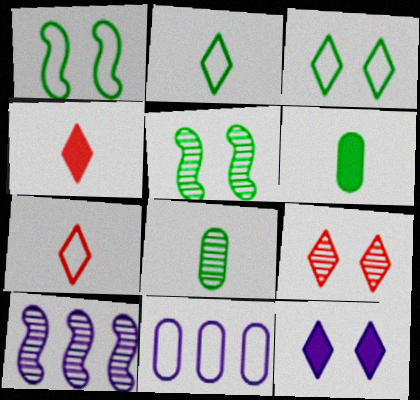[[1, 7, 11], 
[3, 9, 12], 
[4, 5, 11], 
[8, 9, 10]]